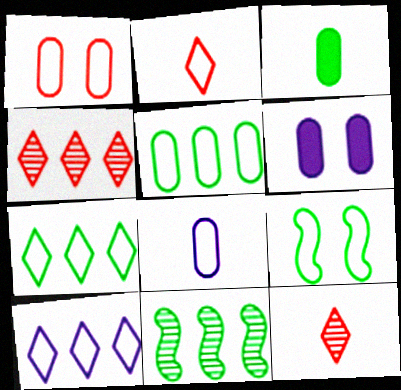[[1, 5, 8], 
[2, 6, 11]]